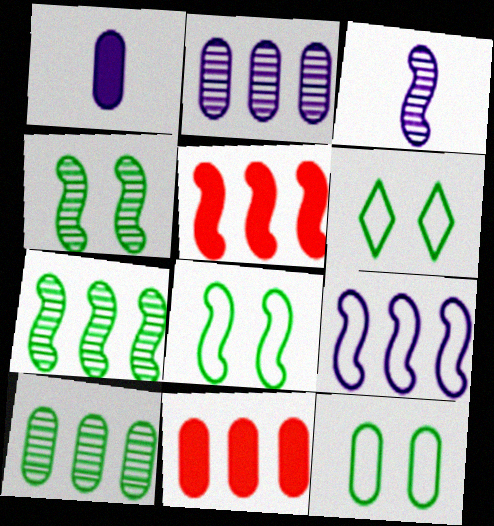[[3, 5, 8], 
[3, 6, 11], 
[5, 7, 9], 
[6, 8, 12]]